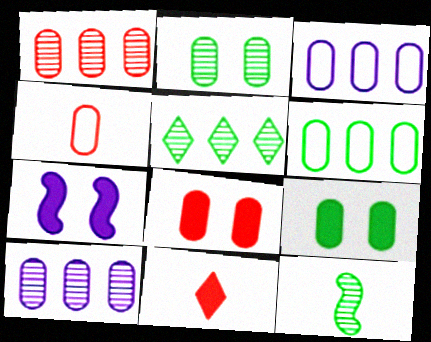[[1, 4, 8], 
[2, 5, 12], 
[4, 5, 7], 
[4, 9, 10]]